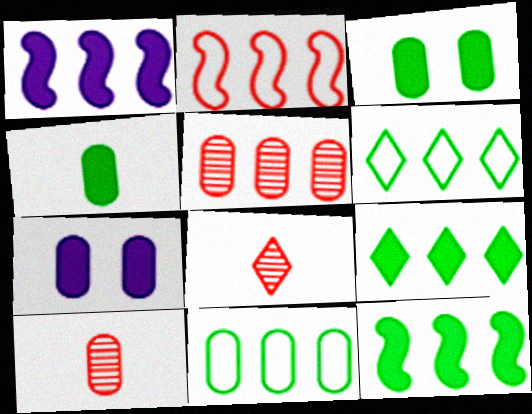[[1, 5, 6], 
[7, 10, 11]]